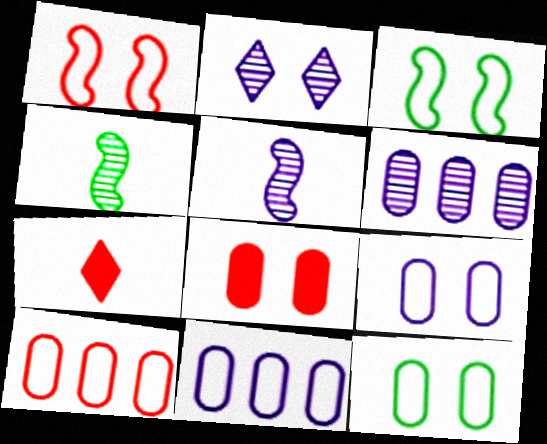[[2, 3, 8], 
[2, 5, 6], 
[3, 6, 7]]